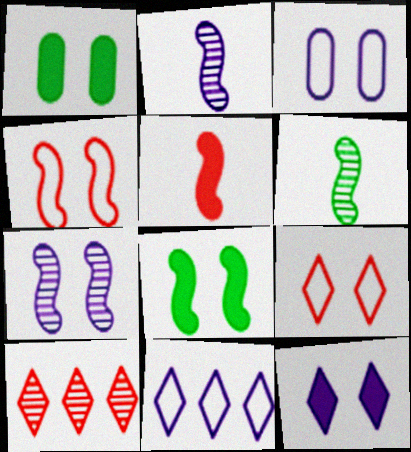[[1, 7, 9], 
[3, 7, 12], 
[4, 7, 8]]